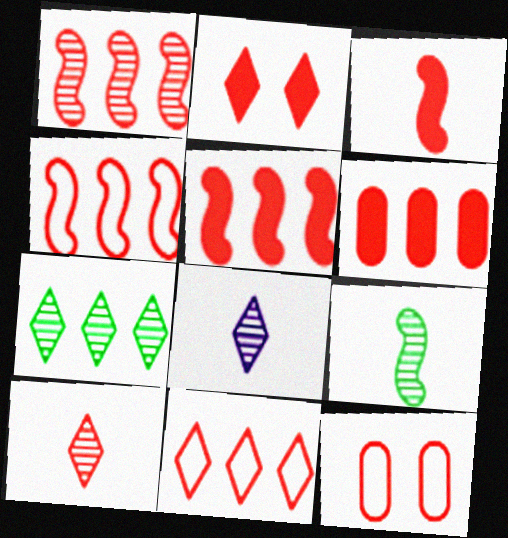[[1, 4, 5], 
[1, 6, 11], 
[2, 3, 6], 
[2, 10, 11], 
[5, 10, 12]]